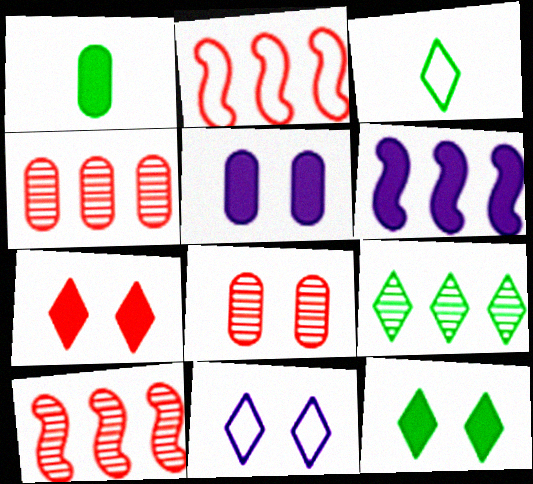[[1, 6, 7], 
[1, 10, 11], 
[3, 5, 10], 
[3, 6, 8], 
[3, 9, 12]]